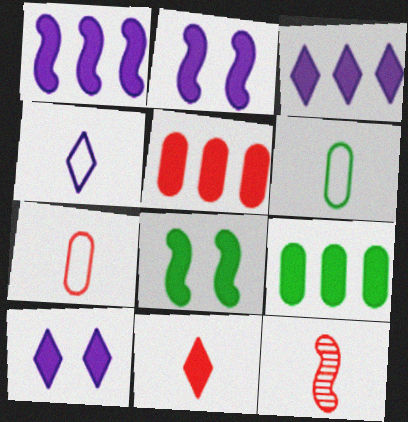[[2, 9, 11], 
[7, 11, 12]]